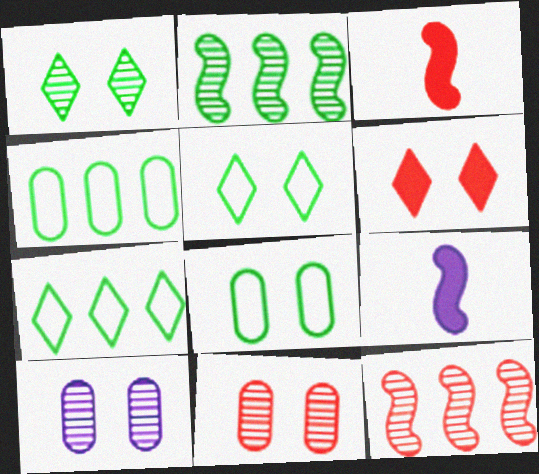[[3, 7, 10], 
[7, 9, 11]]